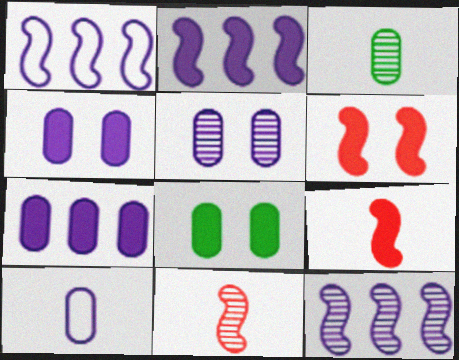[[1, 2, 12], 
[5, 7, 10]]